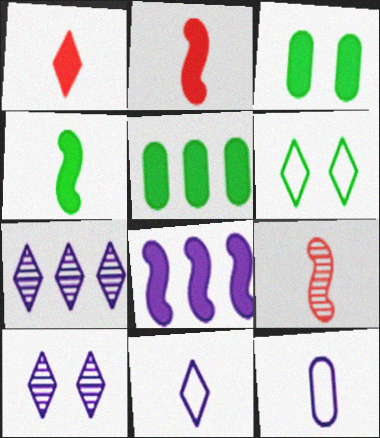[[1, 3, 8], 
[1, 6, 7], 
[8, 10, 12]]